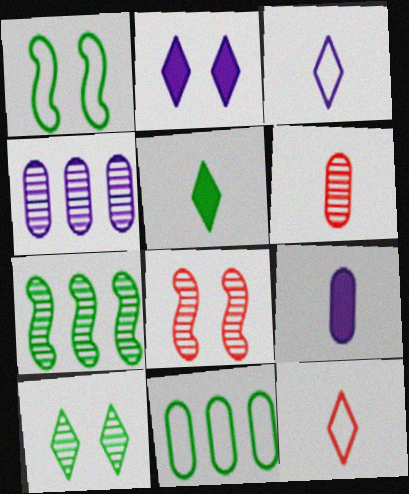[]